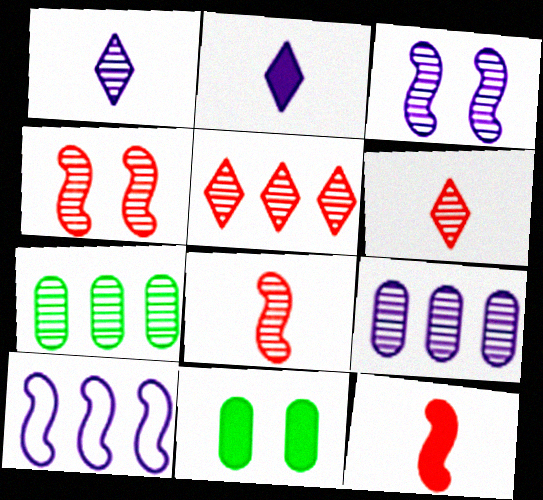[[1, 3, 9], 
[1, 4, 7], 
[3, 6, 7], 
[6, 10, 11]]